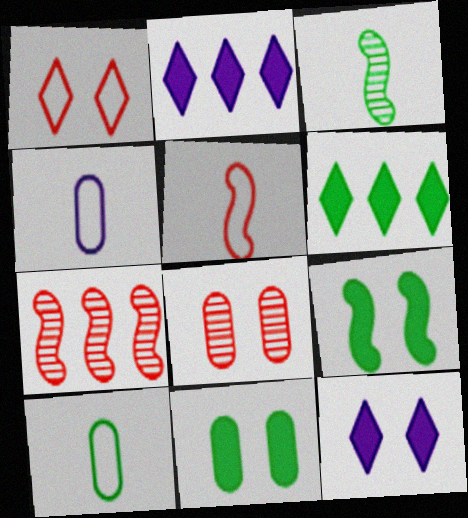[[7, 10, 12]]